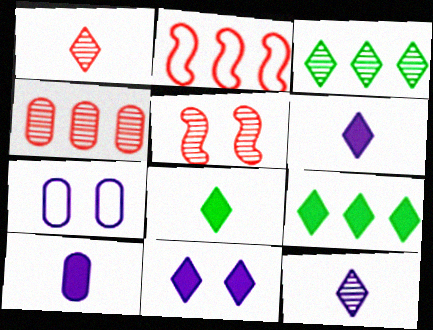[[1, 4, 5]]